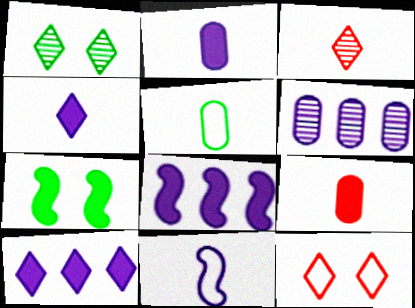[[7, 9, 10]]